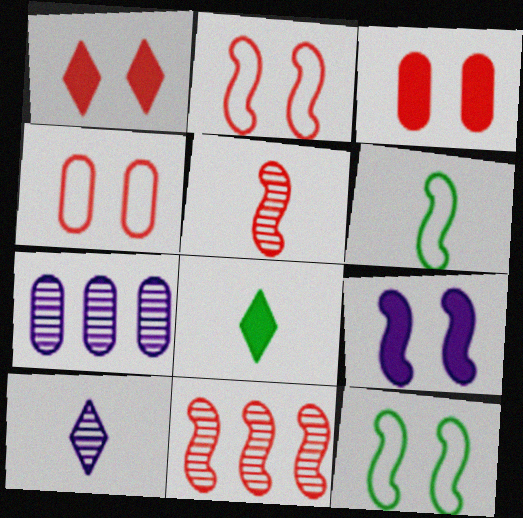[[1, 6, 7], 
[2, 7, 8], 
[6, 9, 11]]